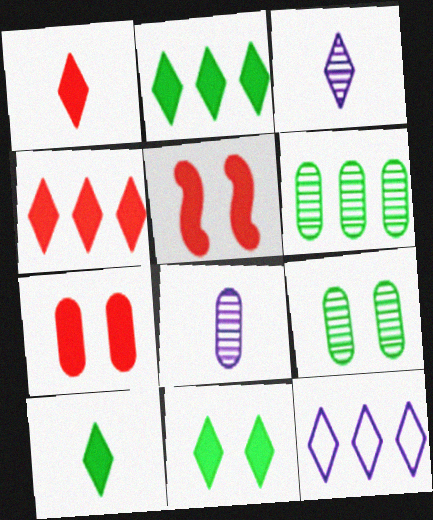[[2, 10, 11]]